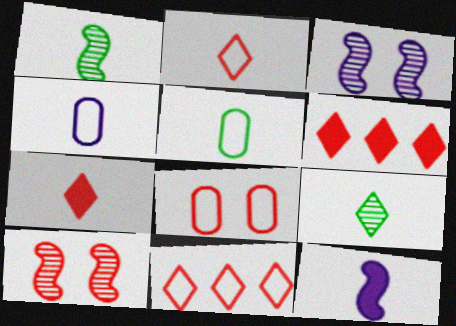[[1, 4, 7], 
[3, 5, 6]]